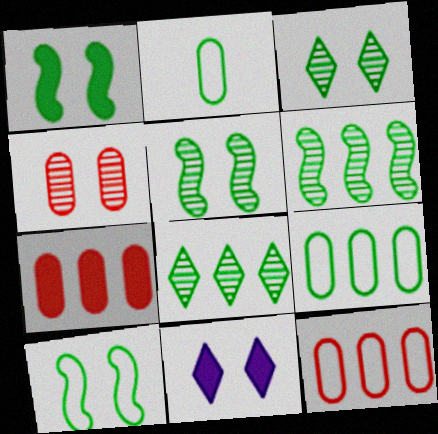[[1, 2, 8], 
[1, 5, 10], 
[4, 10, 11]]